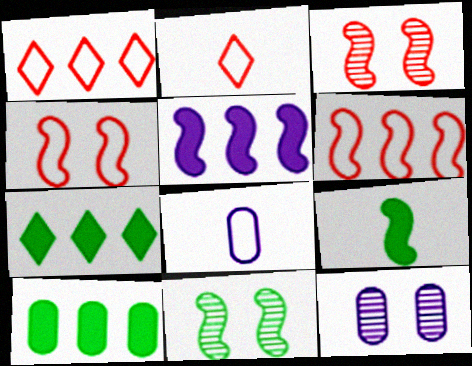[[1, 9, 12], 
[3, 7, 8]]